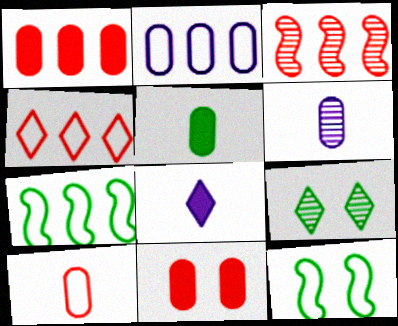[[1, 3, 4], 
[2, 4, 7], 
[3, 6, 9], 
[4, 8, 9], 
[5, 6, 10], 
[5, 7, 9]]